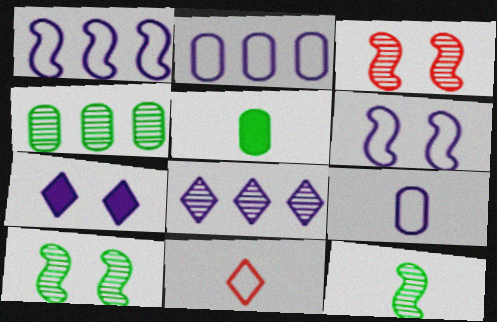[]